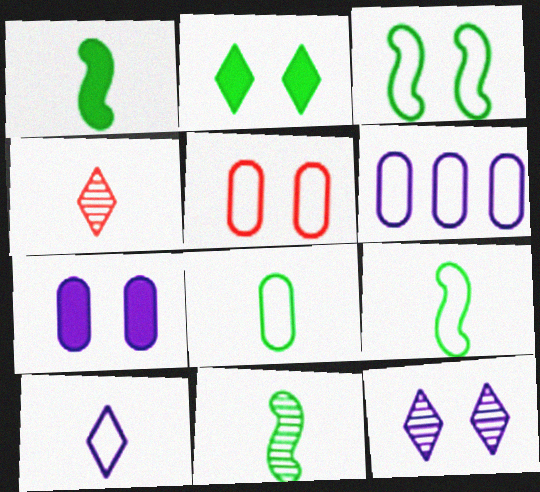[[1, 9, 11], 
[5, 6, 8]]